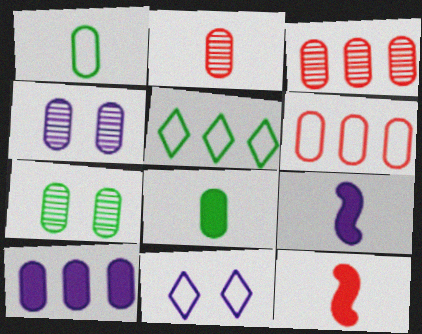[[4, 5, 12], 
[4, 6, 8]]